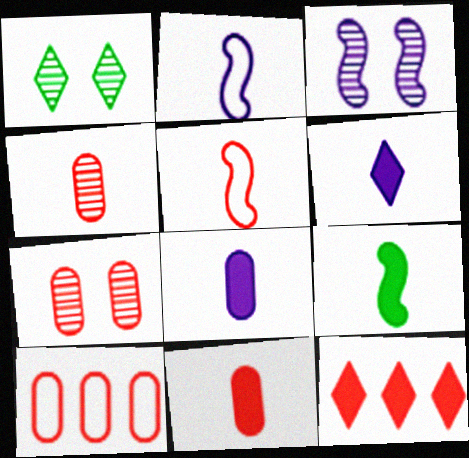[[1, 3, 7], 
[5, 7, 12], 
[6, 9, 11], 
[7, 10, 11]]